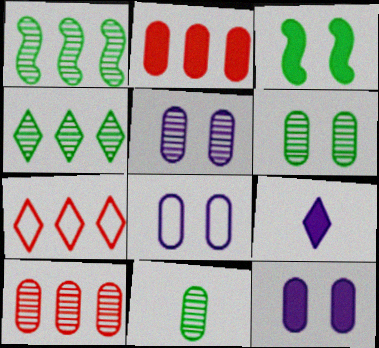[[2, 3, 9], 
[2, 8, 11], 
[5, 8, 12], 
[5, 10, 11]]